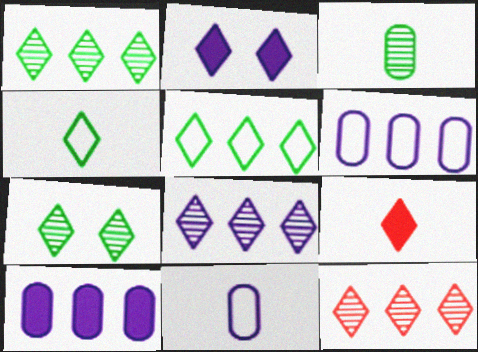[[1, 8, 12], 
[2, 4, 12]]